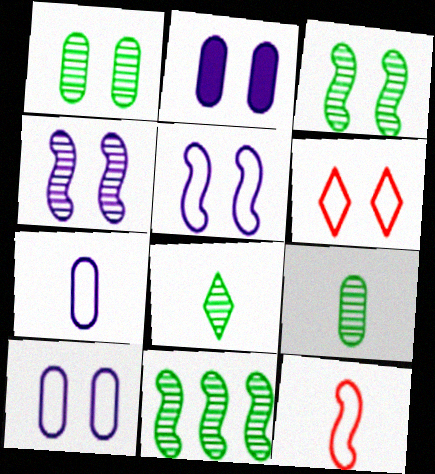[[1, 8, 11], 
[2, 3, 6]]